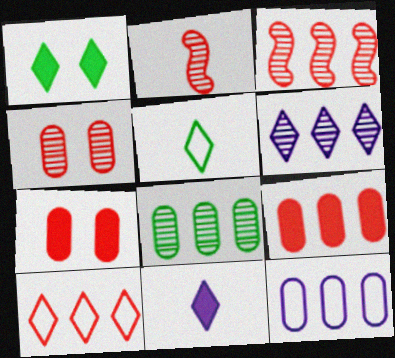[[1, 2, 12], 
[2, 7, 10], 
[3, 6, 8], 
[3, 9, 10], 
[8, 9, 12]]